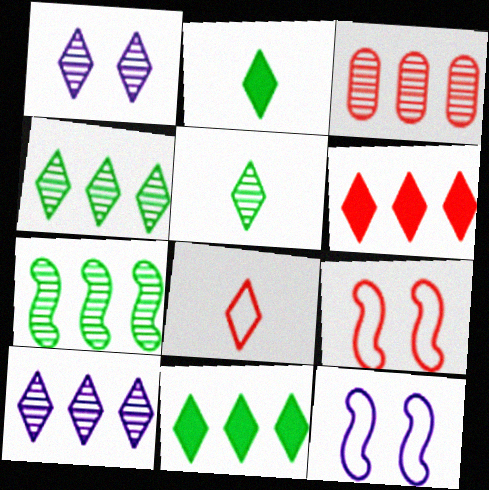[[1, 8, 11], 
[2, 3, 12], 
[3, 7, 10]]